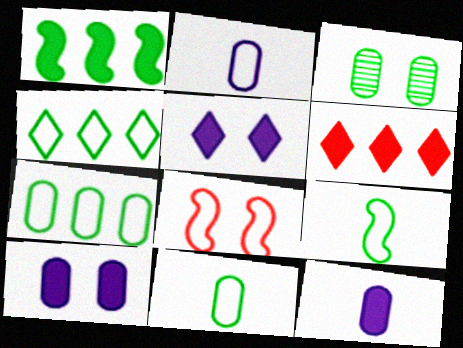[[2, 4, 8], 
[3, 5, 8]]